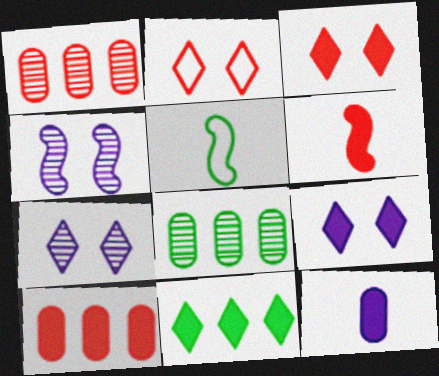[[1, 2, 6], 
[1, 5, 9], 
[3, 6, 10], 
[5, 7, 10]]